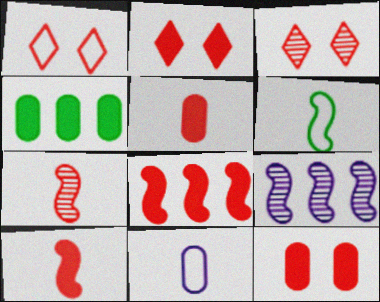[[1, 2, 3], 
[2, 5, 8]]